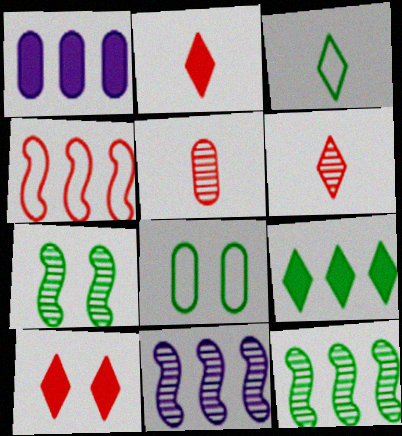[[1, 5, 8], 
[2, 8, 11], 
[4, 5, 10]]